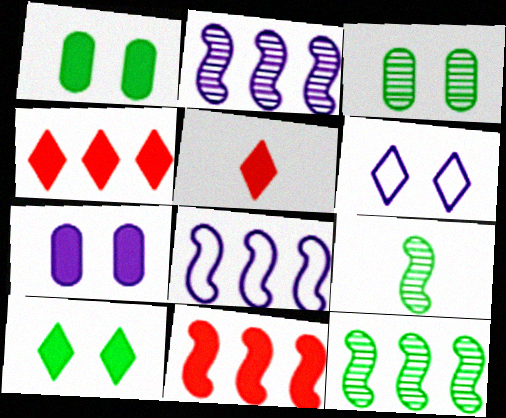[[3, 5, 8], 
[8, 11, 12]]